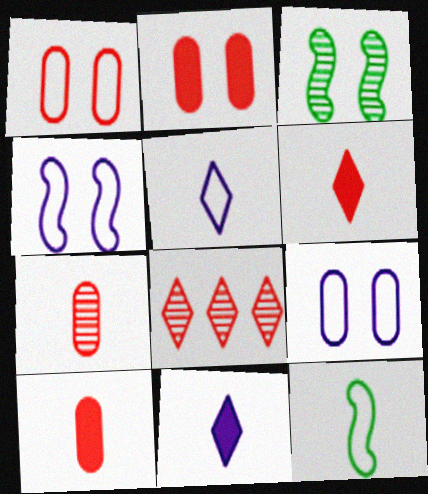[[7, 11, 12]]